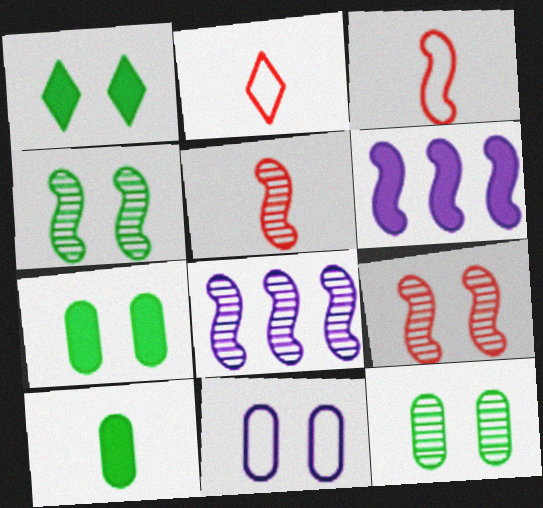[[1, 9, 11], 
[2, 6, 12], 
[2, 7, 8], 
[3, 4, 6], 
[4, 5, 8]]